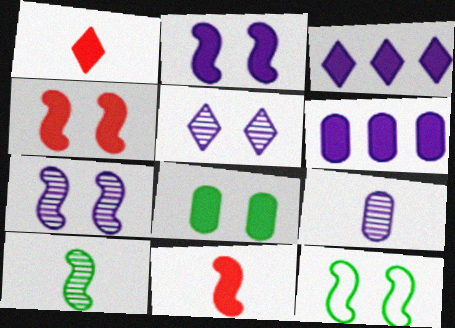[[3, 8, 11], 
[4, 7, 12]]